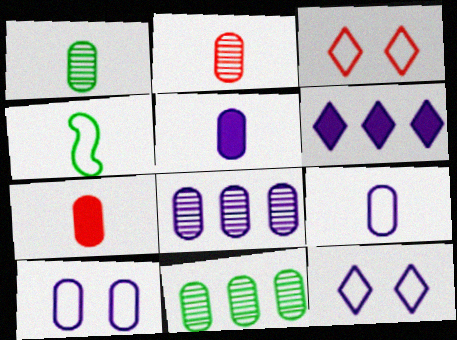[[1, 7, 9], 
[5, 8, 10], 
[7, 10, 11]]